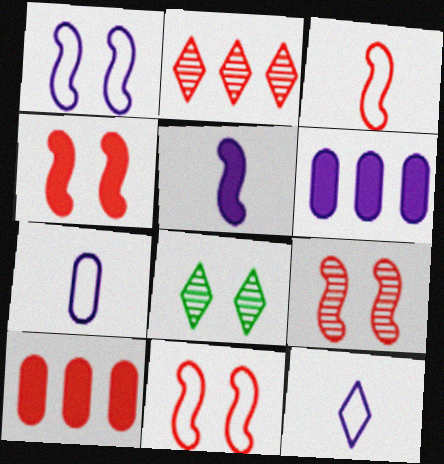[[3, 6, 8], 
[4, 9, 11]]